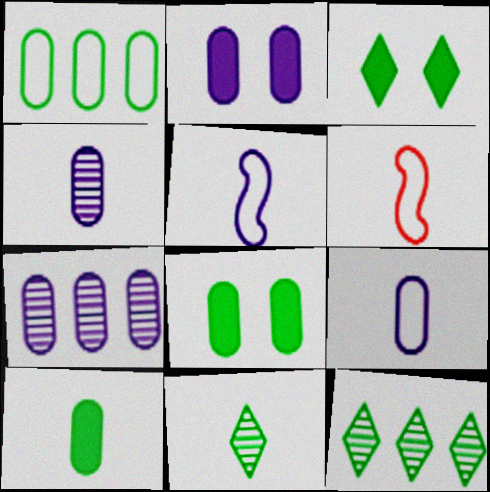[[2, 6, 12], 
[2, 7, 9], 
[3, 6, 7]]